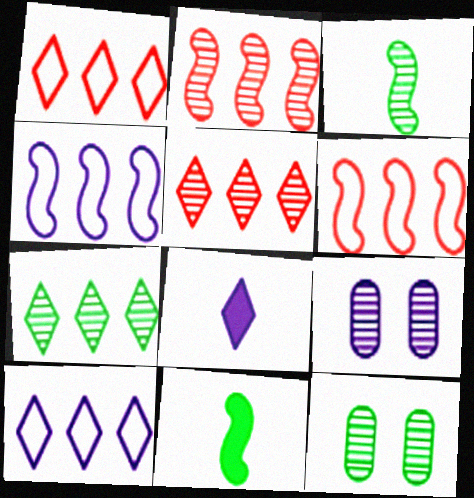[[1, 9, 11], 
[3, 5, 9], 
[3, 7, 12], 
[4, 8, 9], 
[6, 8, 12]]